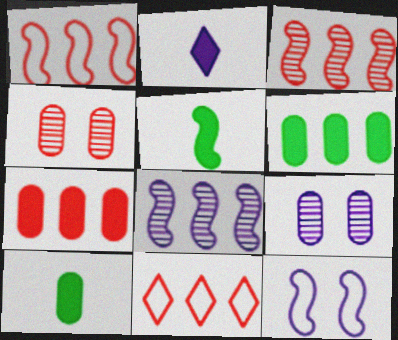[[3, 5, 12], 
[3, 7, 11], 
[5, 9, 11], 
[6, 8, 11]]